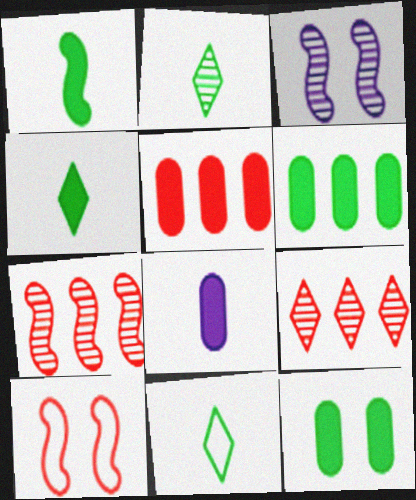[[2, 4, 11], 
[3, 5, 11], 
[5, 8, 12]]